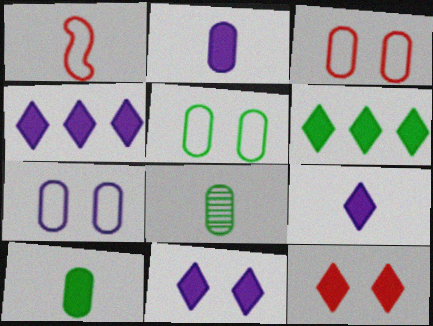[[1, 8, 9], 
[3, 5, 7], 
[4, 9, 11], 
[6, 9, 12]]